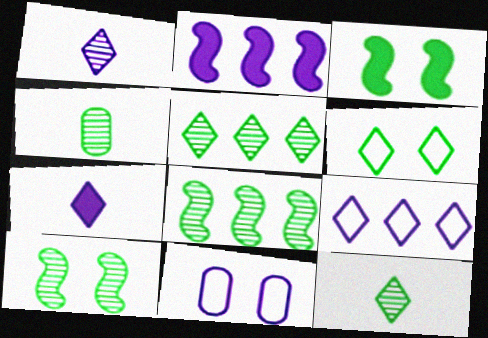[[1, 2, 11], 
[4, 5, 10]]